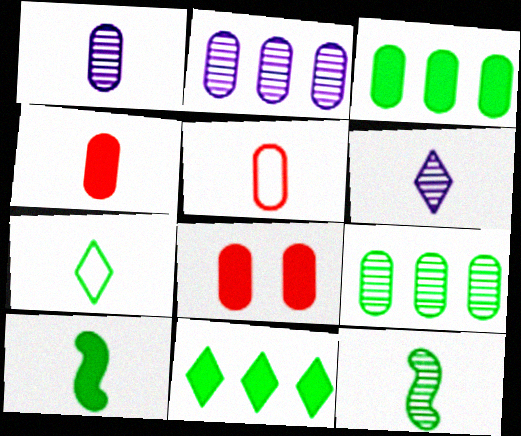[[5, 6, 10]]